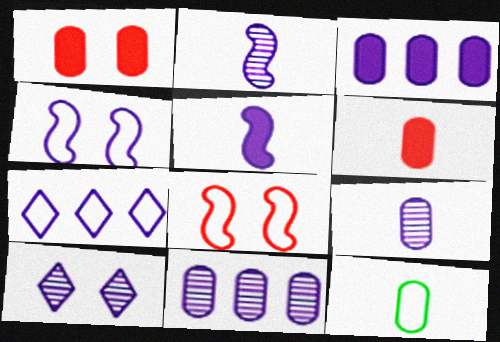[[1, 11, 12], 
[2, 10, 11], 
[6, 9, 12], 
[7, 8, 12]]